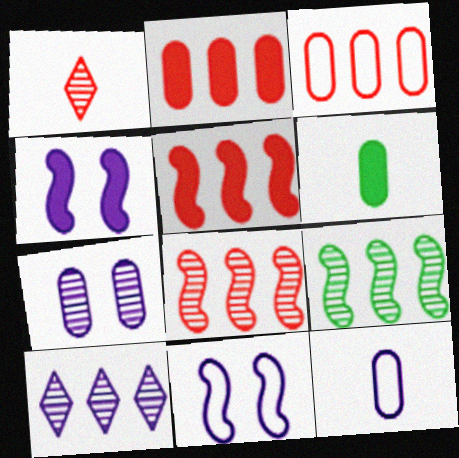[[1, 7, 9], 
[3, 6, 7], 
[4, 10, 12]]